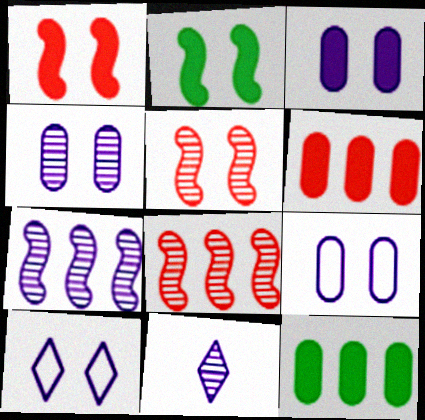[[3, 4, 9], 
[4, 7, 11]]